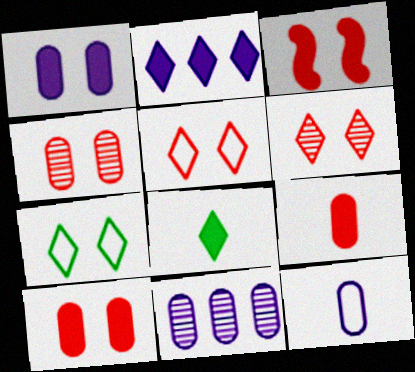[[1, 11, 12], 
[3, 4, 5]]